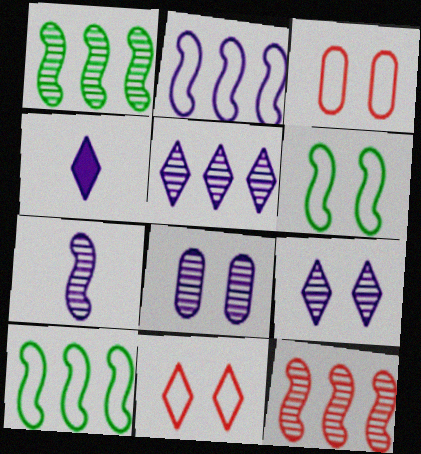[[1, 3, 4], 
[2, 4, 8], 
[5, 7, 8]]